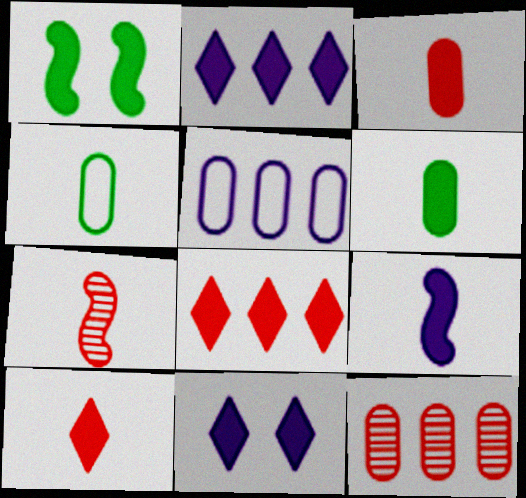[[1, 2, 3], 
[6, 9, 10]]